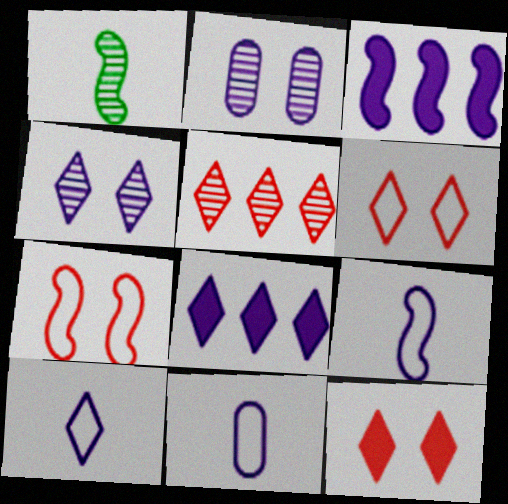[[1, 2, 5], 
[1, 3, 7], 
[2, 3, 10], 
[2, 8, 9], 
[3, 4, 11], 
[4, 8, 10], 
[9, 10, 11]]